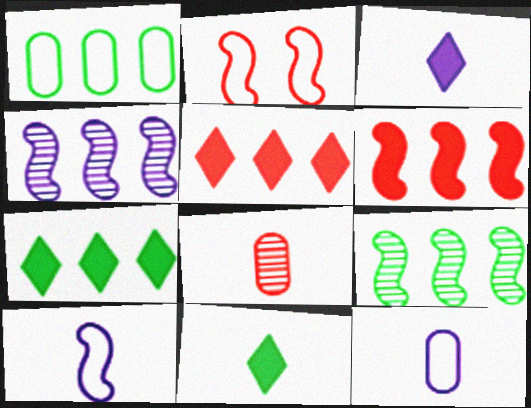[[1, 4, 5], 
[1, 7, 9], 
[2, 5, 8], 
[8, 10, 11]]